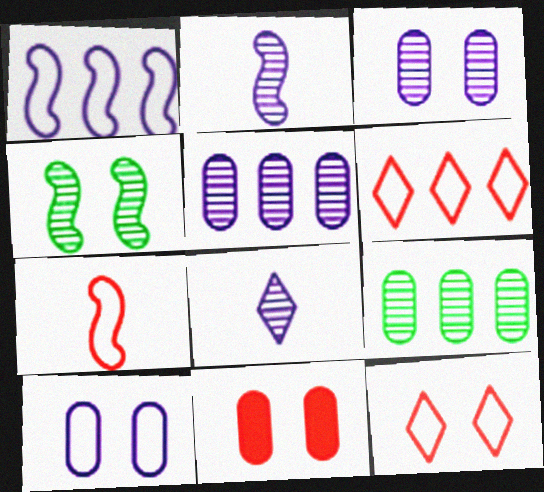[]